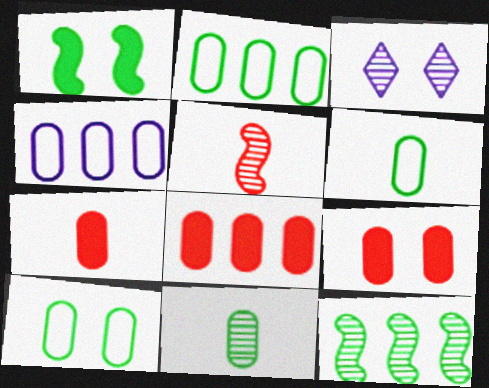[[2, 6, 10], 
[4, 9, 11], 
[7, 8, 9]]